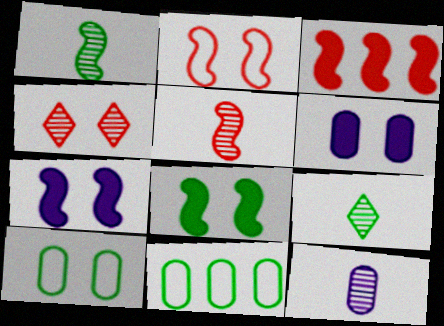[[2, 3, 5], 
[4, 7, 10], 
[5, 9, 12], 
[8, 9, 11]]